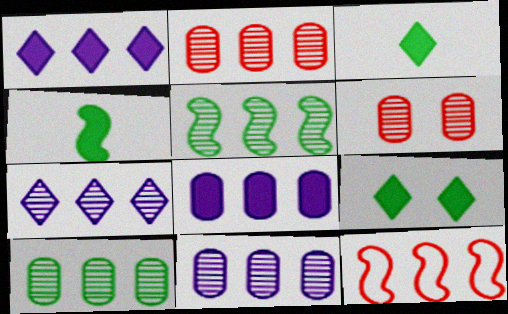[[1, 10, 12], 
[2, 5, 7], 
[2, 10, 11]]